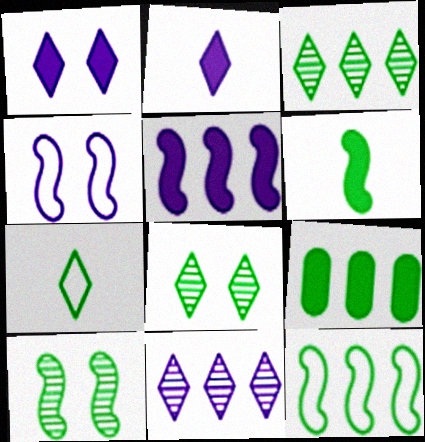[[3, 9, 12], 
[6, 10, 12], 
[7, 9, 10]]